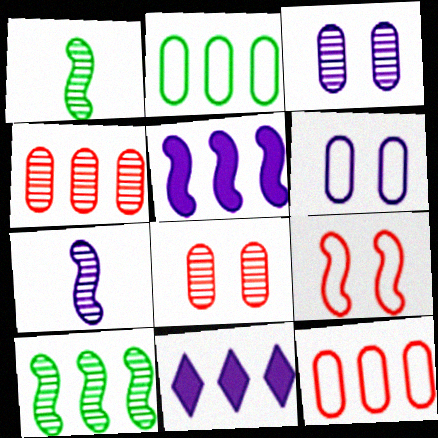[[1, 5, 9], 
[6, 7, 11], 
[10, 11, 12]]